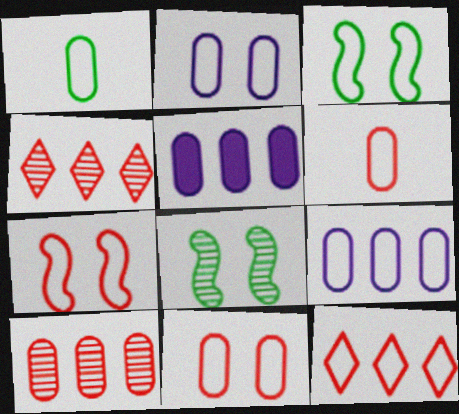[[1, 9, 11], 
[6, 7, 12]]